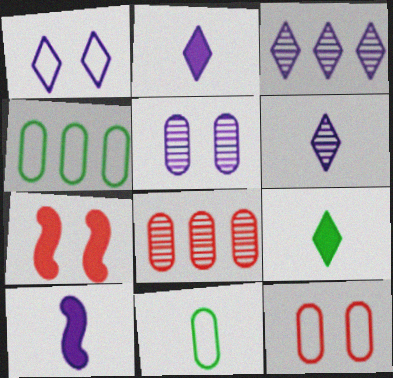[[1, 2, 3], 
[3, 7, 11], 
[4, 6, 7]]